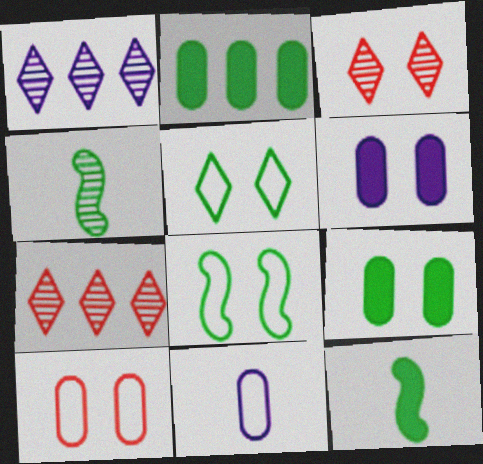[[1, 10, 12], 
[2, 4, 5], 
[3, 6, 8]]